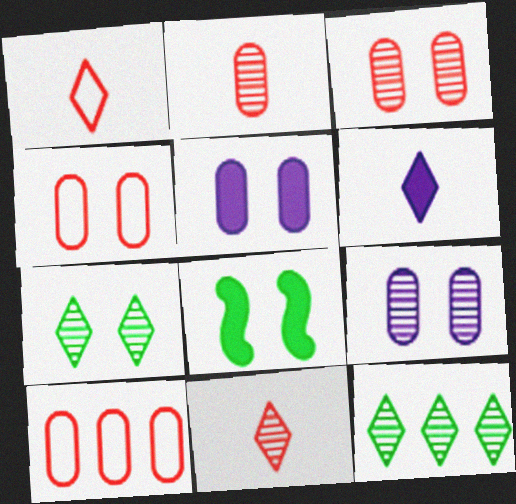[]